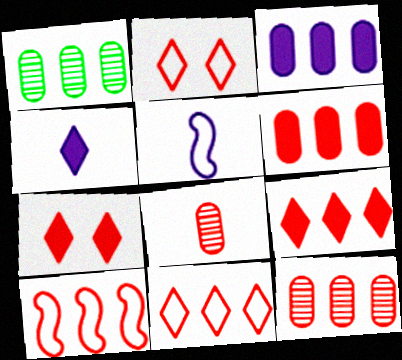[[1, 5, 7], 
[7, 8, 10], 
[9, 10, 12]]